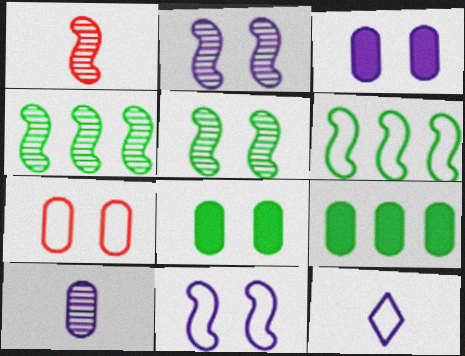[[1, 2, 4], 
[6, 7, 12], 
[7, 9, 10]]